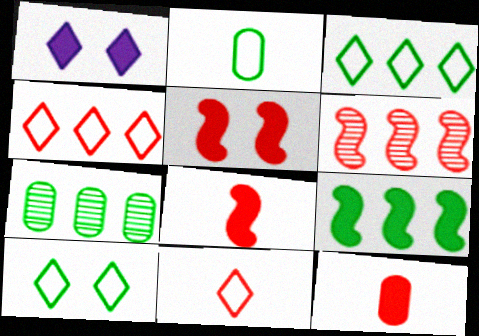[[1, 2, 6], 
[1, 9, 12], 
[3, 7, 9]]